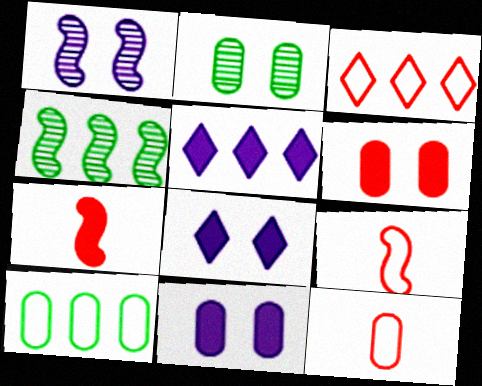[[2, 5, 9], 
[4, 8, 12]]